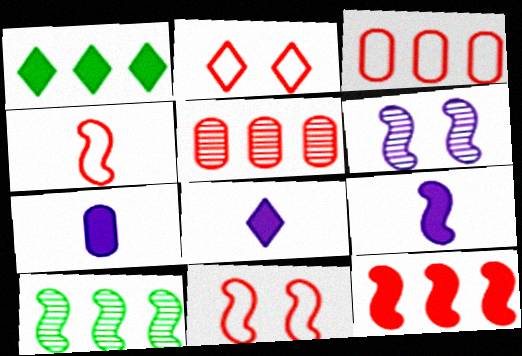[[2, 3, 4], 
[2, 7, 10], 
[7, 8, 9], 
[9, 10, 11]]